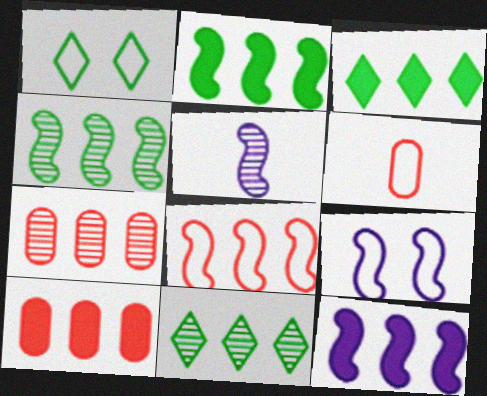[[1, 5, 10], 
[3, 10, 12], 
[4, 8, 12], 
[5, 9, 12]]